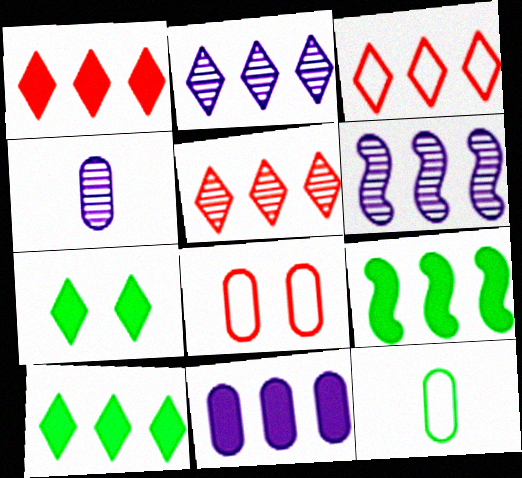[[1, 3, 5], 
[1, 9, 11], 
[2, 3, 10]]